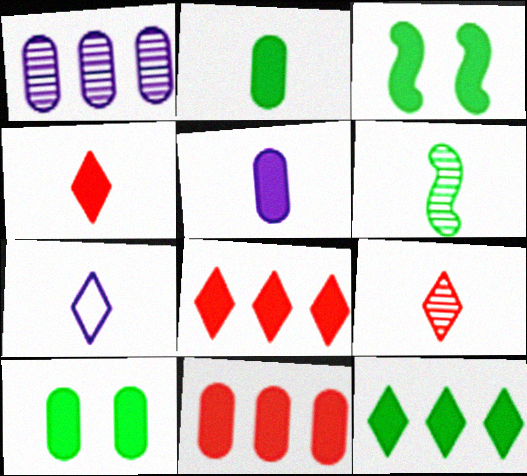[[2, 3, 12], 
[3, 5, 8], 
[5, 10, 11]]